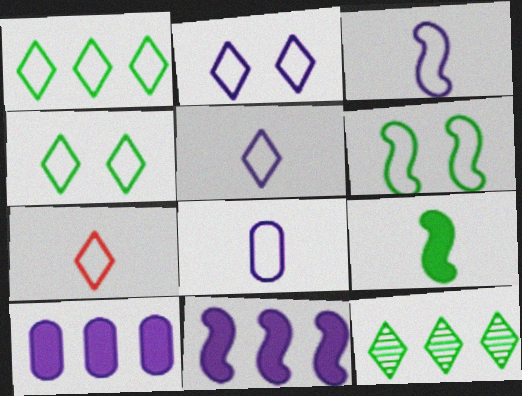[[1, 2, 7], 
[3, 5, 8]]